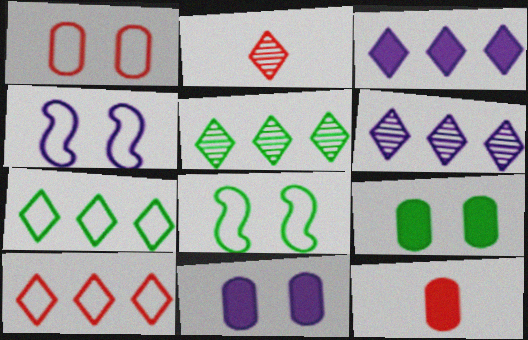[[3, 5, 10], 
[4, 5, 12], 
[6, 8, 12]]